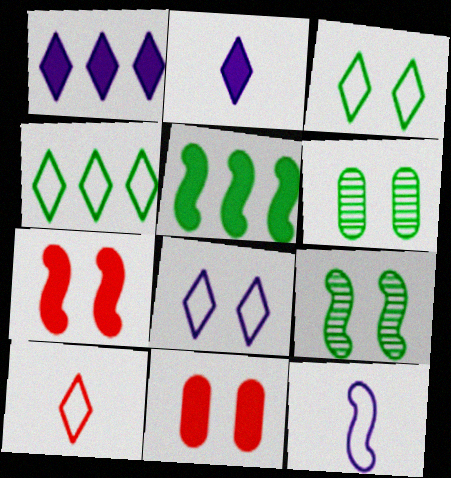[[2, 5, 11], 
[4, 8, 10], 
[6, 7, 8], 
[8, 9, 11]]